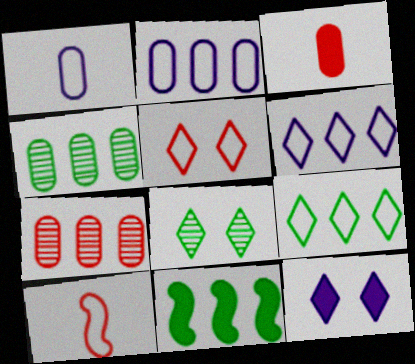[[3, 11, 12], 
[4, 9, 11], 
[4, 10, 12], 
[5, 8, 12], 
[6, 7, 11]]